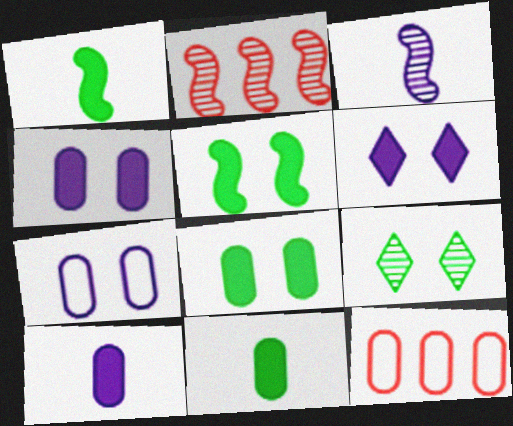[]